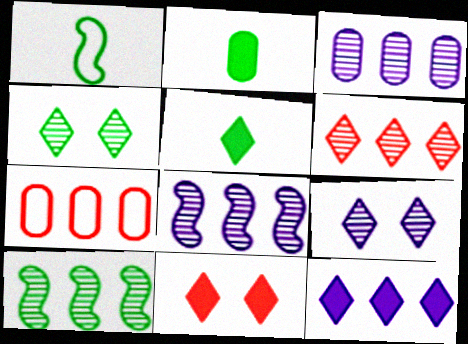[[1, 3, 11], 
[3, 6, 10], 
[5, 11, 12], 
[7, 10, 12]]